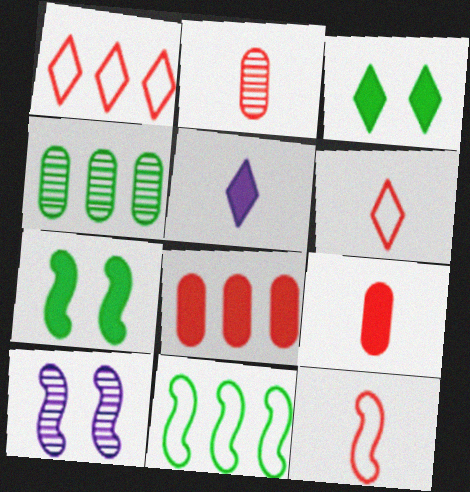[[5, 7, 8]]